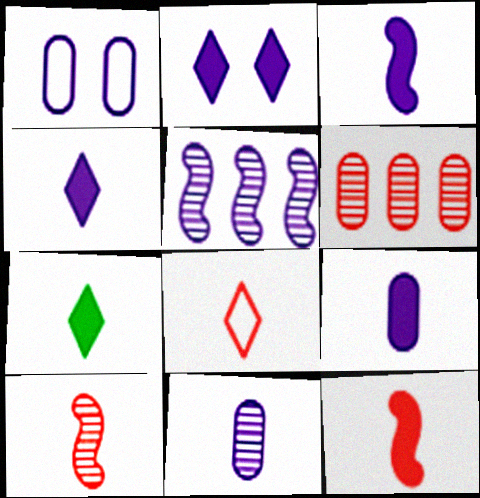[[1, 4, 5], 
[3, 4, 9], 
[7, 9, 12]]